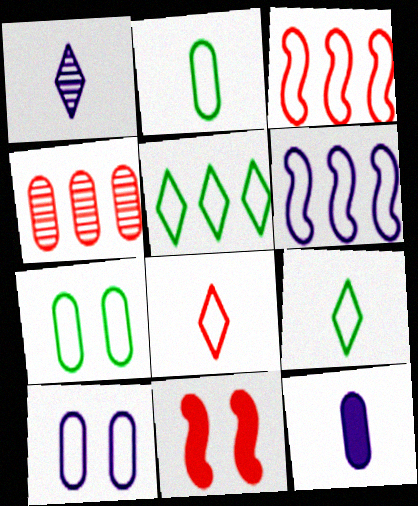[[3, 9, 10], 
[4, 7, 12], 
[4, 8, 11], 
[6, 7, 8]]